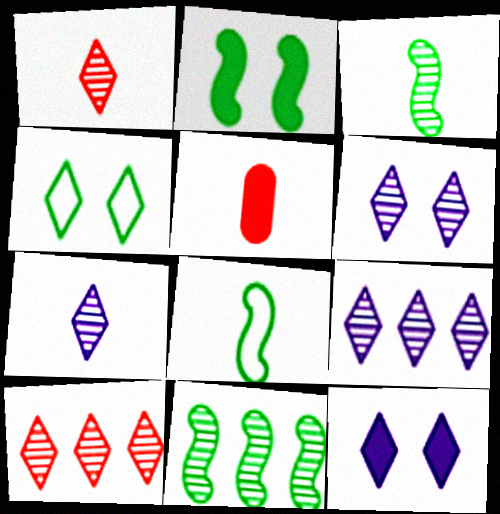[[2, 8, 11], 
[5, 7, 8], 
[6, 7, 9]]